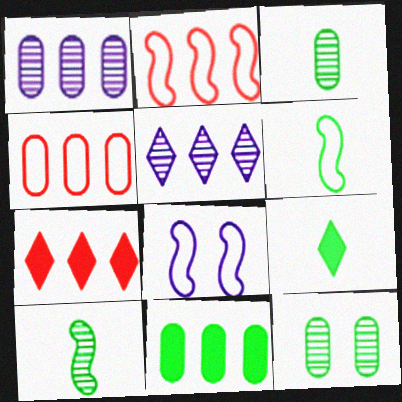[[1, 4, 11], 
[2, 5, 11], 
[2, 6, 8], 
[3, 6, 9], 
[3, 7, 8]]